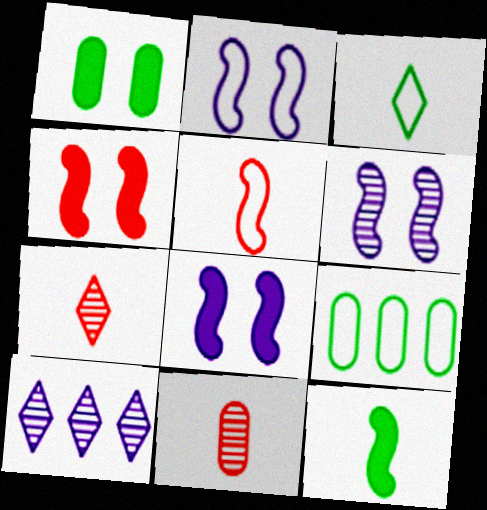[[1, 5, 10], 
[2, 6, 8], 
[7, 8, 9]]